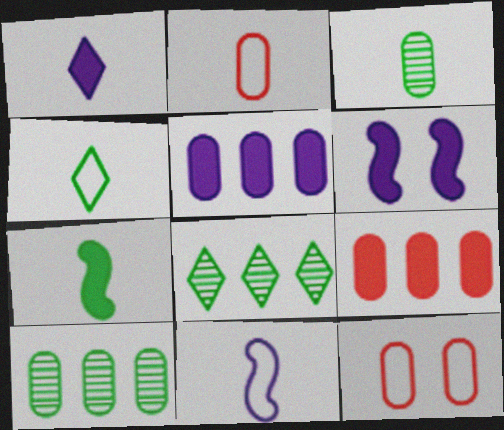[[1, 5, 6], 
[2, 4, 11], 
[2, 6, 8], 
[3, 4, 7], 
[3, 5, 12]]